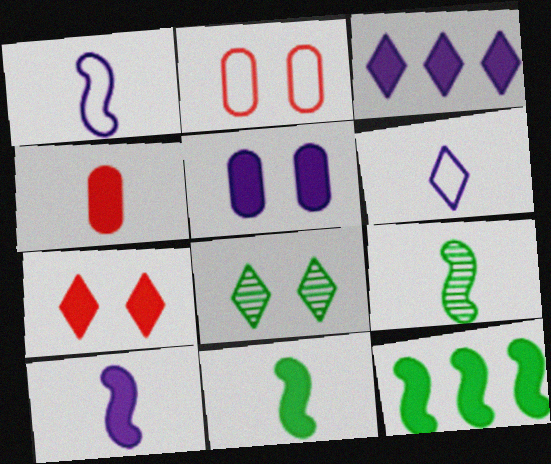[[2, 3, 9], 
[3, 5, 10], 
[4, 6, 9]]